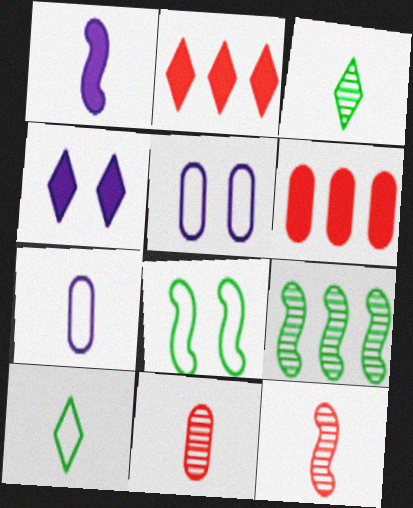[[1, 10, 11]]